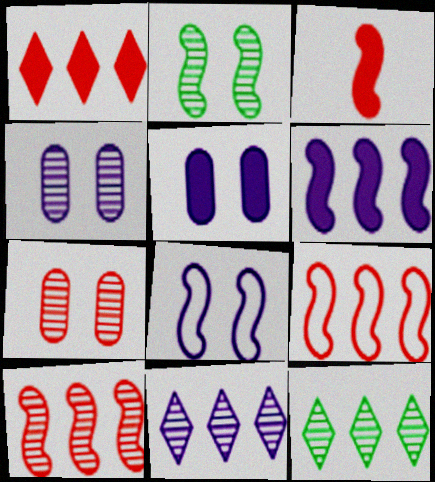[]